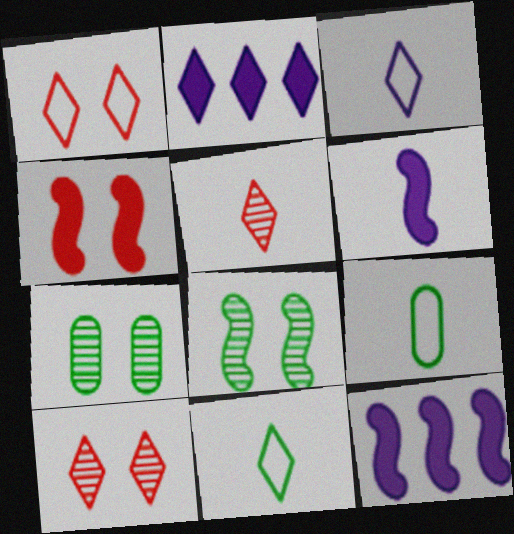[[2, 10, 11], 
[5, 6, 9], 
[9, 10, 12]]